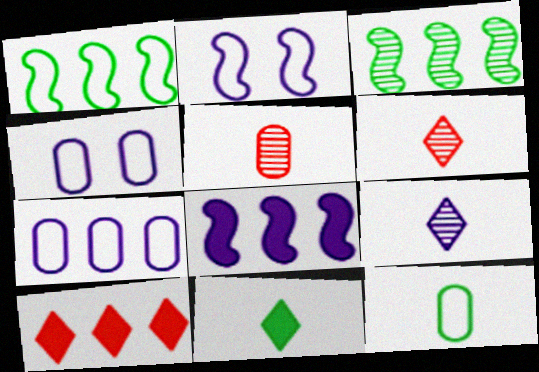[[3, 7, 10], 
[4, 8, 9]]